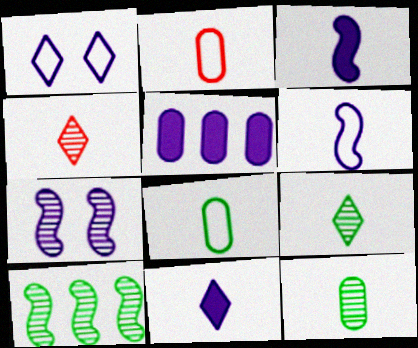[[2, 3, 9], 
[3, 4, 8]]